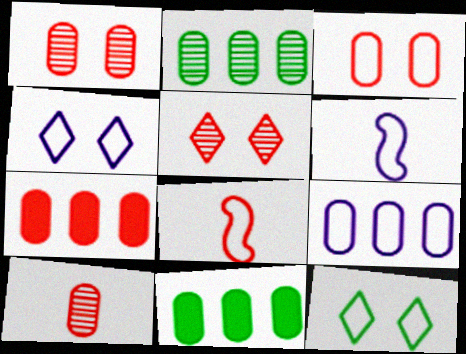[[2, 7, 9], 
[3, 7, 10], 
[4, 6, 9], 
[5, 6, 11], 
[5, 7, 8], 
[8, 9, 12]]